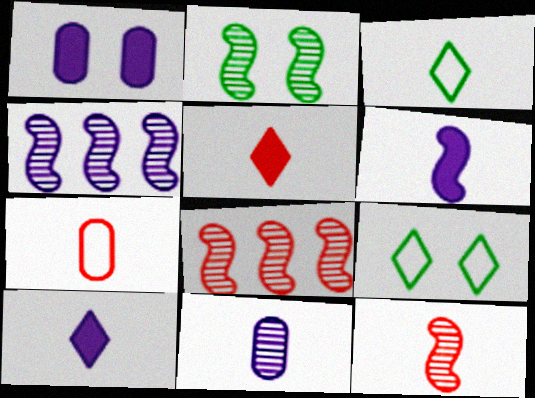[[1, 3, 8], 
[2, 4, 12], 
[5, 7, 12]]